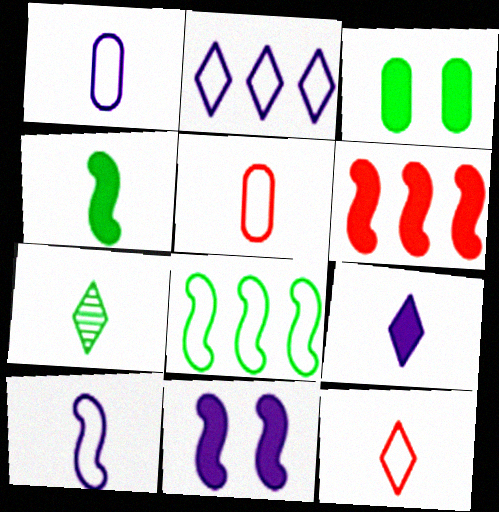[[3, 6, 9], 
[3, 7, 8], 
[4, 6, 11], 
[7, 9, 12]]